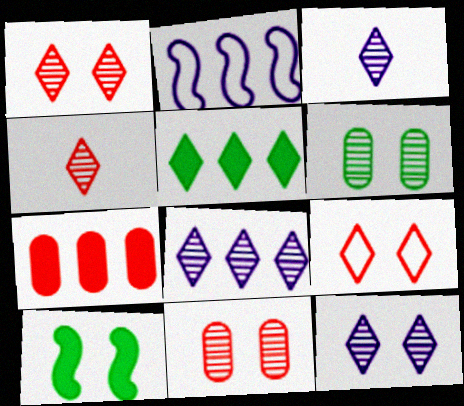[[3, 5, 9], 
[3, 8, 12]]